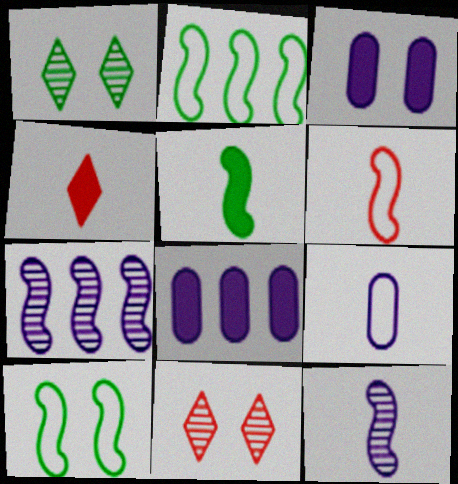[[1, 6, 8], 
[3, 10, 11], 
[5, 6, 12]]